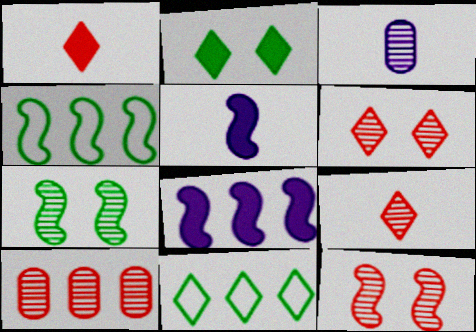[[4, 5, 12], 
[8, 10, 11], 
[9, 10, 12]]